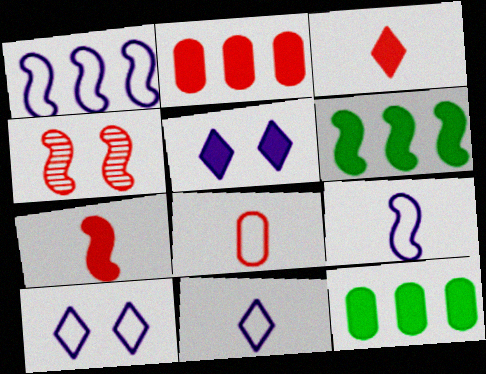[[4, 6, 9], 
[4, 11, 12], 
[5, 7, 12]]